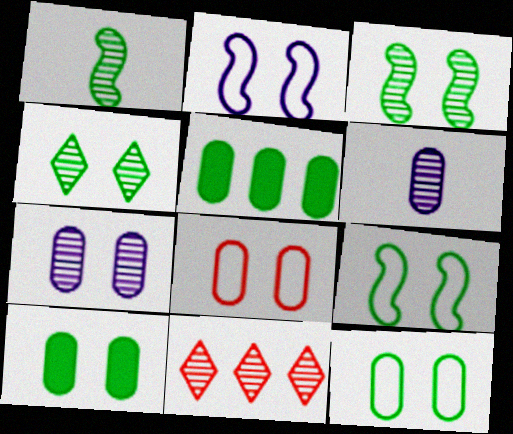[[1, 7, 11], 
[3, 6, 11], 
[4, 9, 10], 
[5, 6, 8], 
[7, 8, 10]]